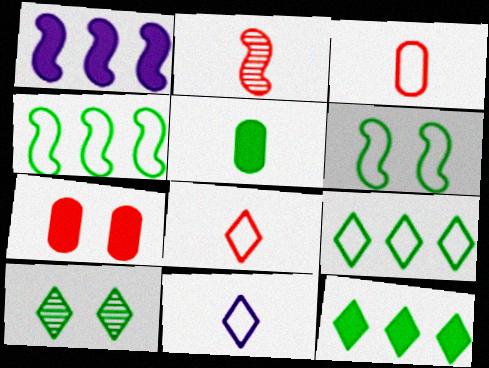[[1, 2, 6], 
[1, 3, 10], 
[2, 5, 11], 
[4, 5, 10]]